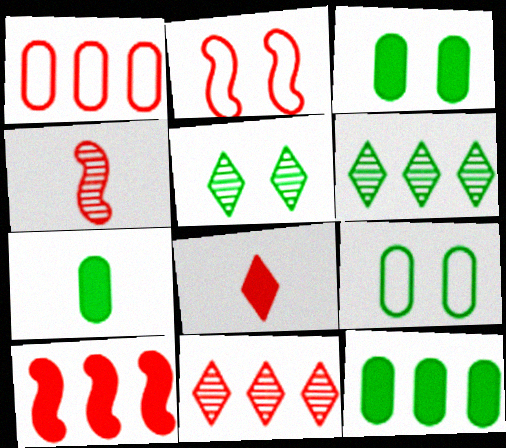[[1, 10, 11], 
[2, 4, 10], 
[3, 7, 12]]